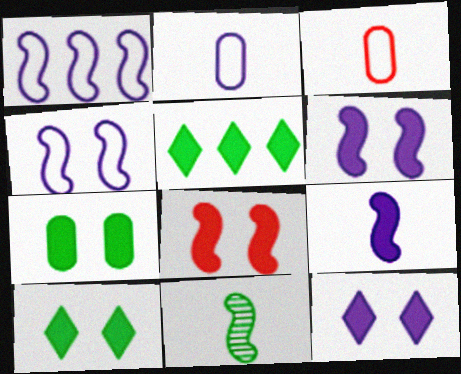[[1, 8, 11], 
[7, 8, 12]]